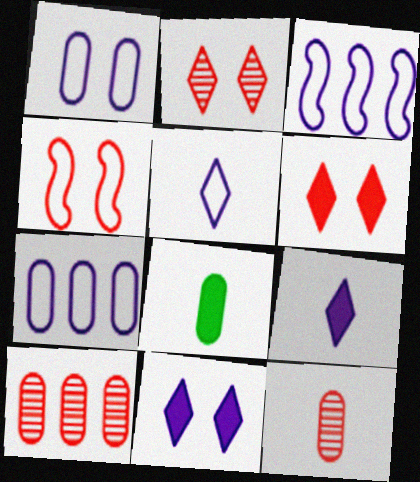[[1, 3, 5], 
[1, 8, 10], 
[2, 3, 8]]